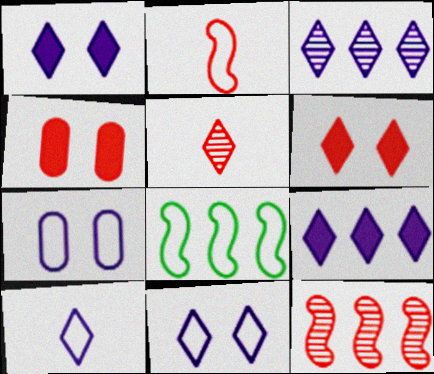[[1, 3, 10]]